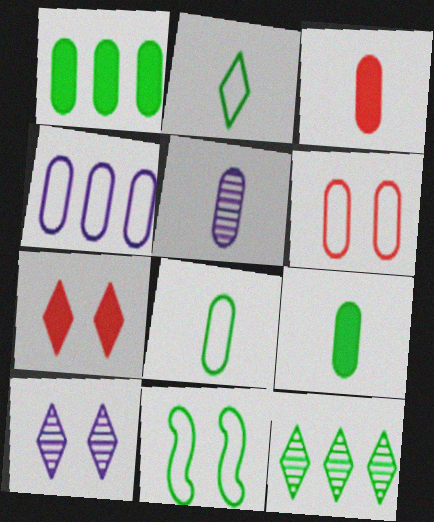[[1, 5, 6], 
[3, 5, 8], 
[4, 6, 8], 
[9, 11, 12]]